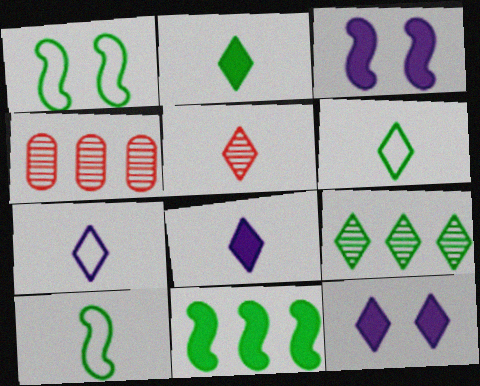[[1, 4, 8], 
[2, 5, 7], 
[3, 4, 6], 
[4, 10, 12], 
[5, 6, 8]]